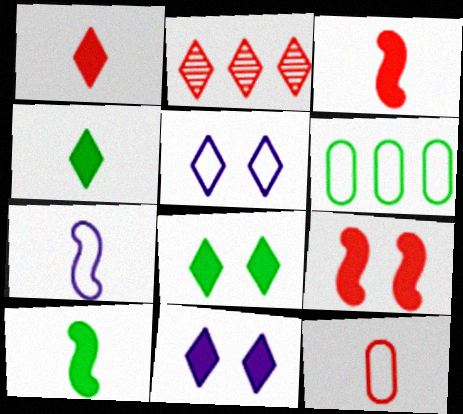[[2, 4, 5], 
[2, 9, 12]]